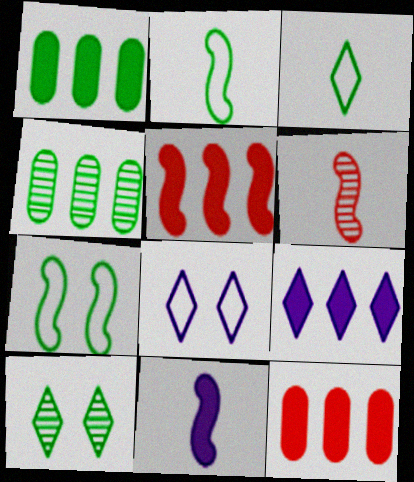[[1, 2, 10], 
[1, 5, 9], 
[1, 6, 8], 
[2, 6, 11]]